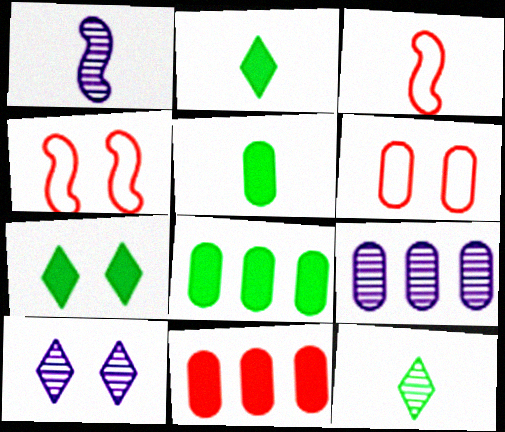[[1, 9, 10], 
[2, 4, 9], 
[3, 7, 9], 
[3, 8, 10], 
[5, 6, 9]]